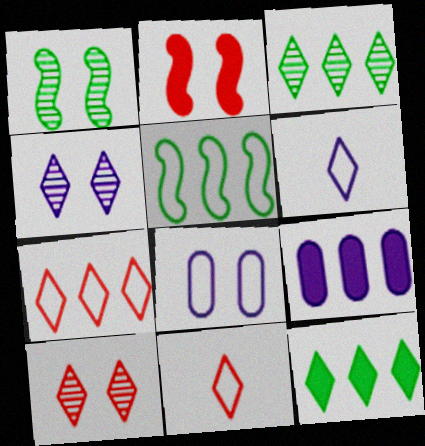[[1, 9, 11], 
[4, 11, 12], 
[5, 8, 11], 
[6, 10, 12]]